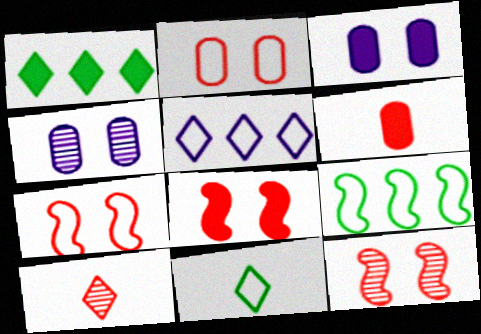[[3, 9, 10], 
[7, 8, 12]]